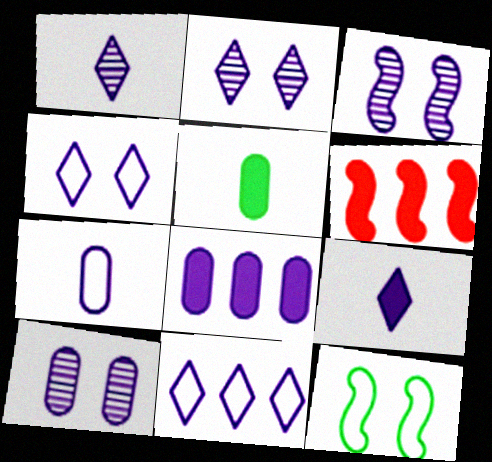[[2, 3, 10], 
[2, 9, 11], 
[7, 8, 10]]